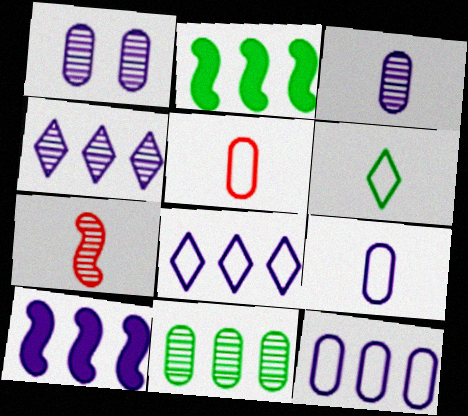[[4, 10, 12]]